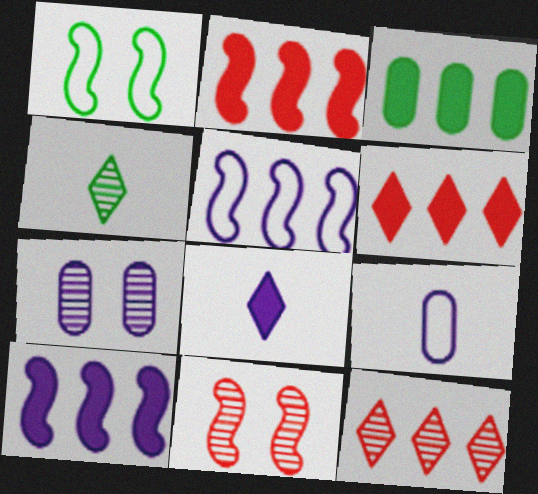[[1, 3, 4], 
[3, 5, 12], 
[3, 6, 10], 
[5, 7, 8]]